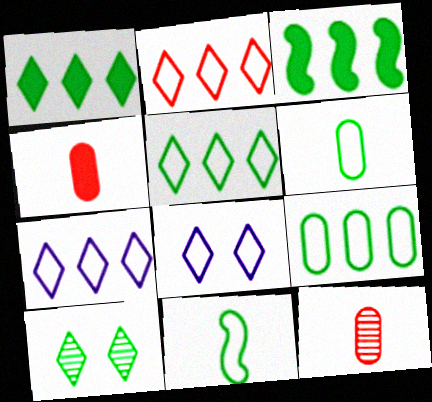[[2, 5, 7], 
[3, 6, 10], 
[3, 8, 12]]